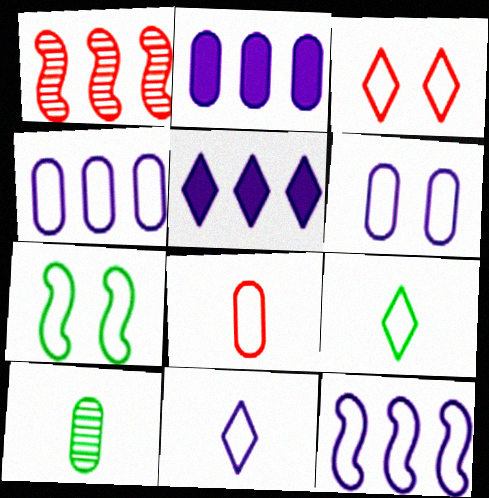[[3, 6, 7], 
[6, 11, 12]]